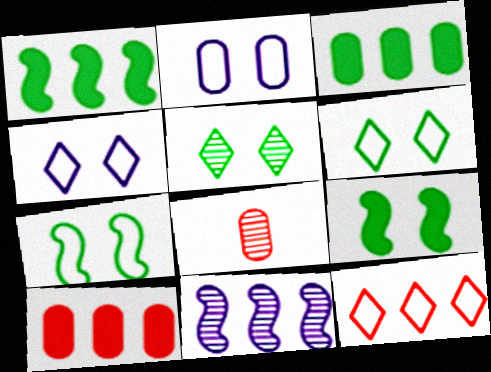[[1, 4, 8], 
[2, 3, 8], 
[3, 11, 12], 
[5, 8, 11]]